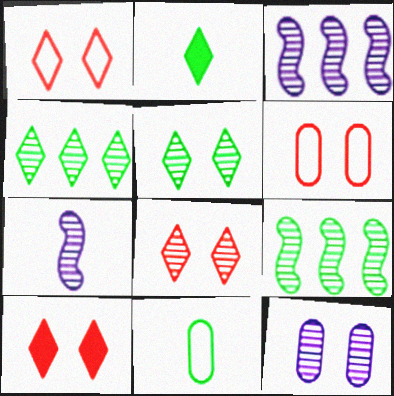[[1, 8, 10], 
[2, 3, 6], 
[3, 10, 11]]